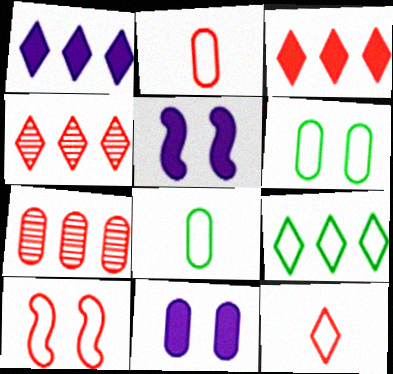[[1, 4, 9], 
[4, 5, 8], 
[7, 8, 11]]